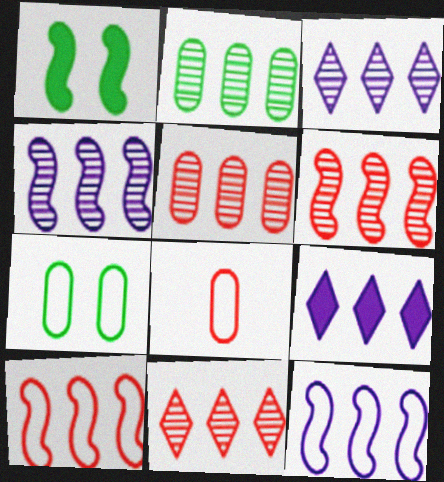[[1, 3, 8], 
[2, 3, 6], 
[2, 4, 11], 
[2, 9, 10], 
[5, 6, 11]]